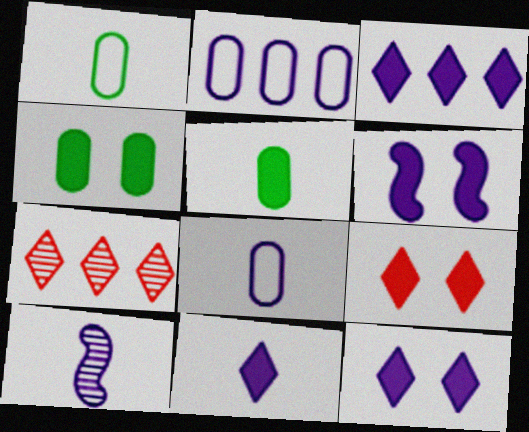[[1, 6, 7], 
[2, 10, 12], 
[3, 11, 12], 
[4, 6, 9], 
[8, 10, 11]]